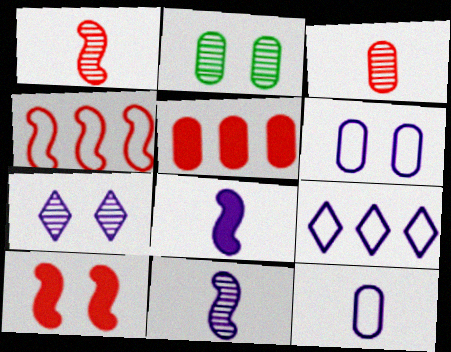[[1, 4, 10], 
[2, 5, 12]]